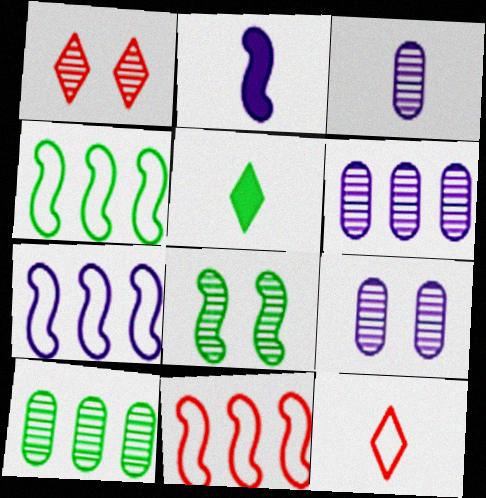[[1, 8, 9], 
[2, 8, 11], 
[3, 6, 9], 
[4, 7, 11], 
[5, 9, 11]]